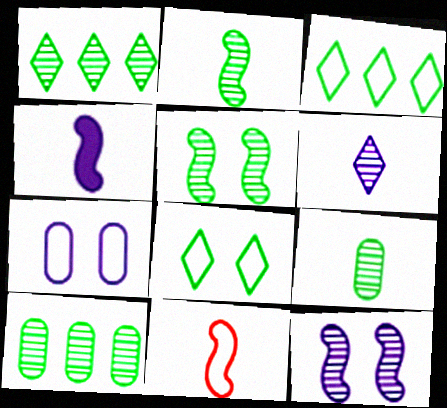[[1, 5, 9], 
[2, 4, 11], 
[3, 7, 11]]